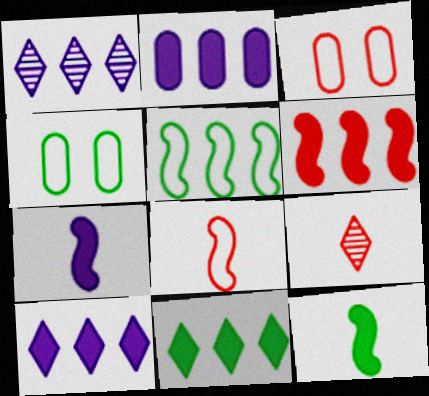[[1, 3, 12], 
[2, 6, 11], 
[3, 6, 9]]